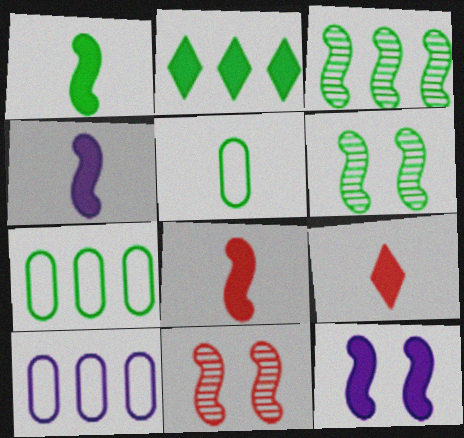[[1, 4, 8], 
[2, 3, 7], 
[2, 5, 6], 
[6, 9, 10]]